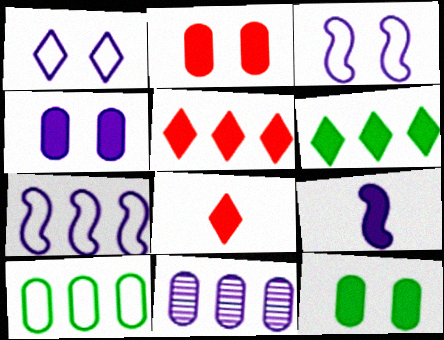[[1, 9, 11], 
[2, 4, 12], 
[2, 6, 9], 
[5, 9, 12]]